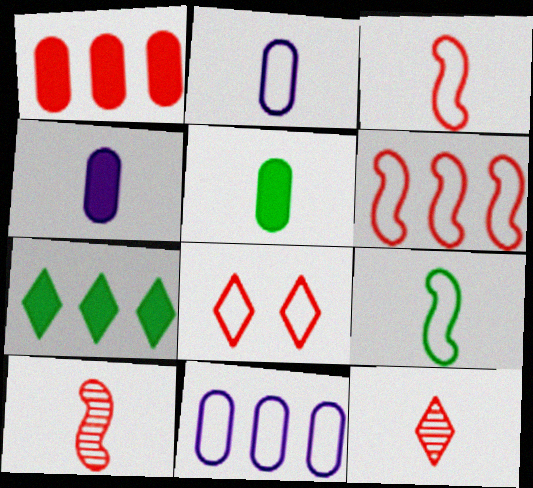[[1, 8, 10], 
[4, 9, 12], 
[8, 9, 11]]